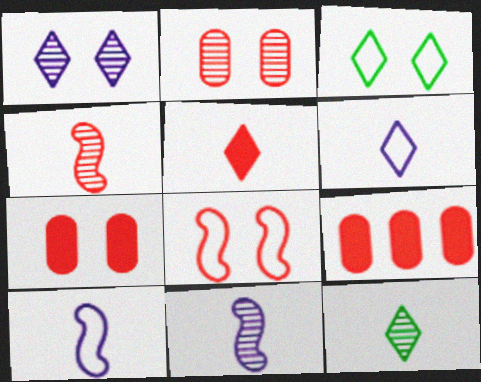[[3, 9, 11], 
[5, 6, 12]]